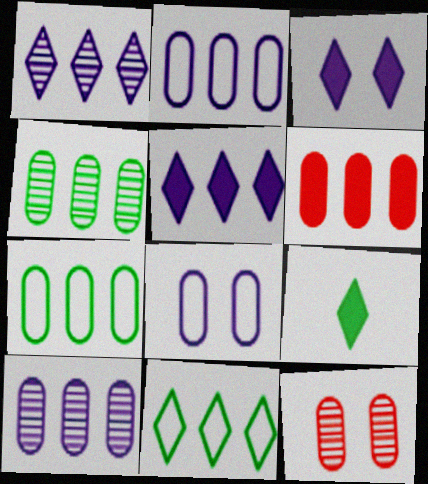[[2, 4, 6], 
[6, 7, 10]]